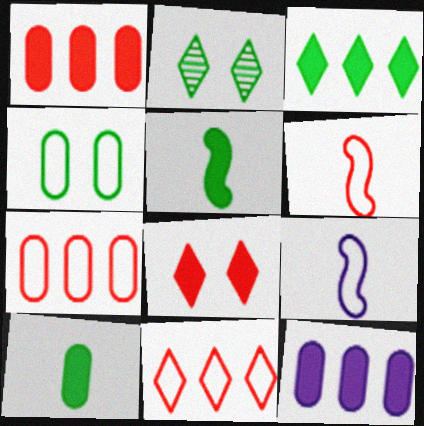[[1, 2, 9], 
[2, 6, 12], 
[4, 9, 11], 
[5, 8, 12]]